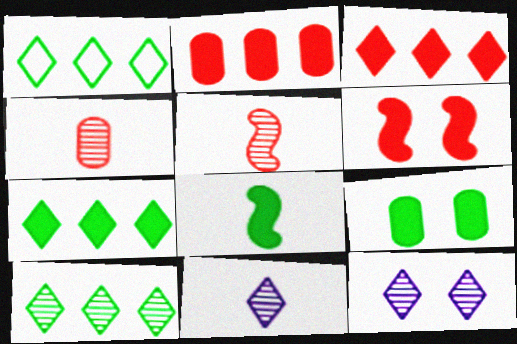[[1, 7, 10], 
[7, 8, 9]]